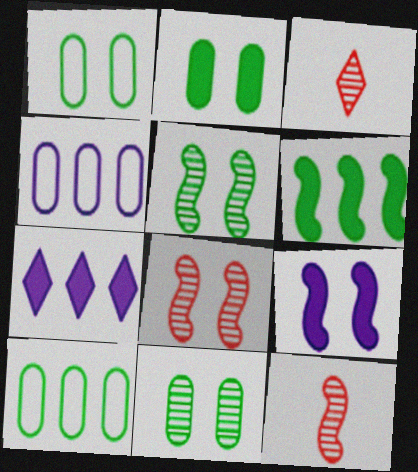[[1, 2, 11], 
[1, 7, 12], 
[3, 9, 10]]